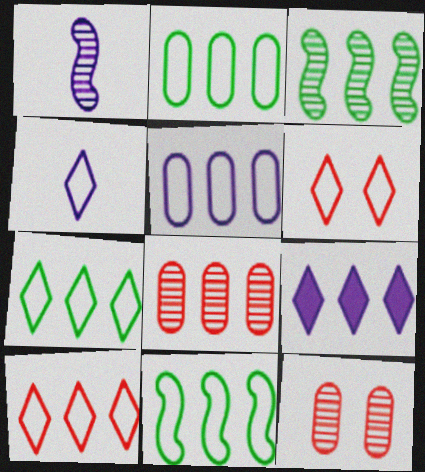[[2, 7, 11], 
[4, 6, 7], 
[5, 10, 11], 
[8, 9, 11]]